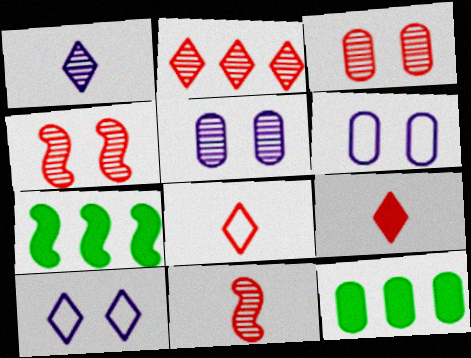[[2, 3, 11], 
[5, 7, 8], 
[10, 11, 12]]